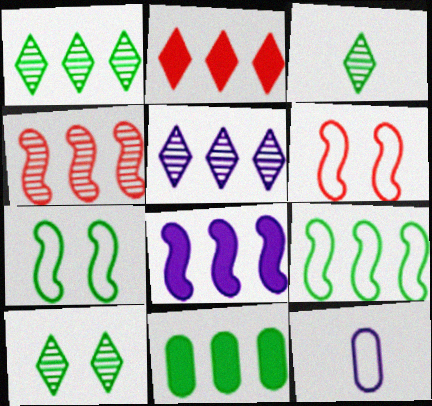[[1, 3, 10], 
[1, 9, 11], 
[2, 8, 11], 
[3, 7, 11], 
[4, 8, 9]]